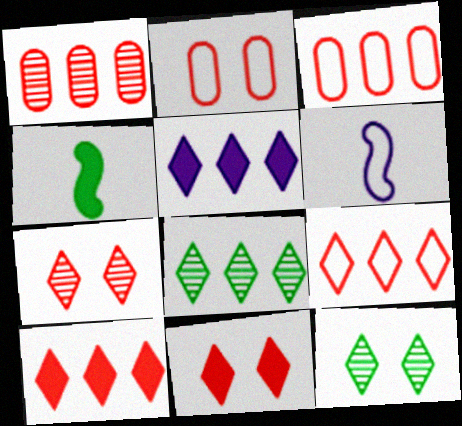[[5, 8, 9]]